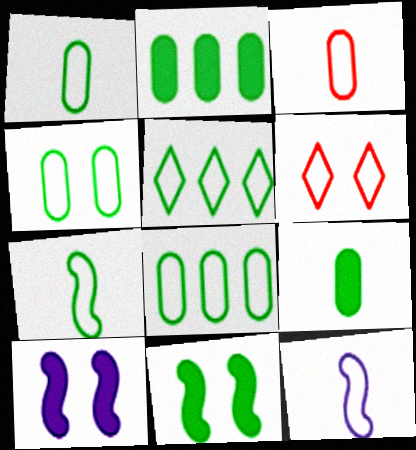[[1, 4, 8], 
[4, 5, 7], 
[6, 8, 12]]